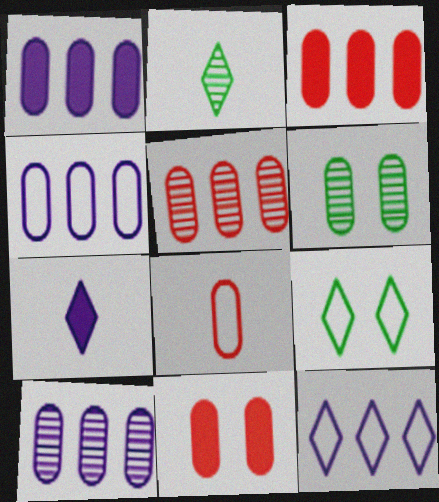[[1, 4, 10], 
[1, 6, 8], 
[5, 8, 11]]